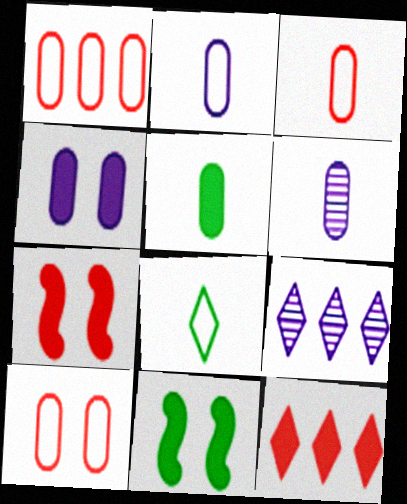[[1, 3, 10], 
[3, 5, 6], 
[3, 9, 11]]